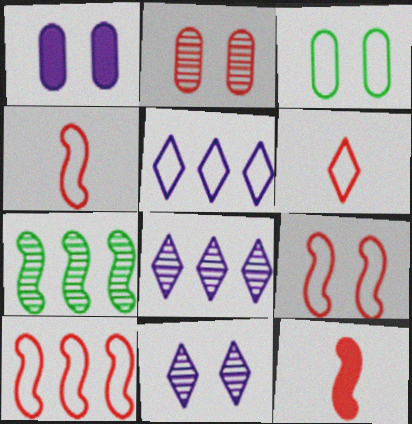[[1, 2, 3], 
[1, 6, 7], 
[3, 4, 5], 
[3, 8, 12], 
[4, 9, 10]]